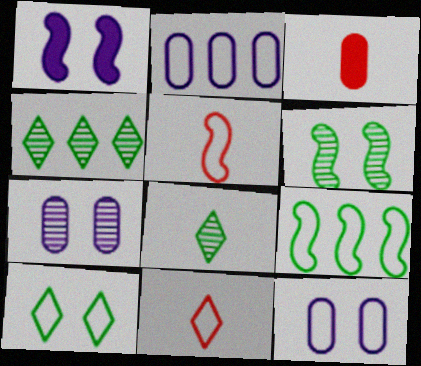[[2, 5, 10], 
[9, 11, 12]]